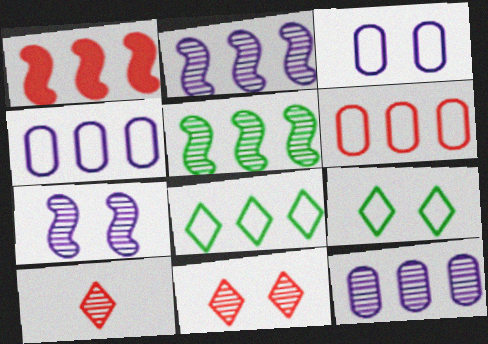[[1, 8, 12]]